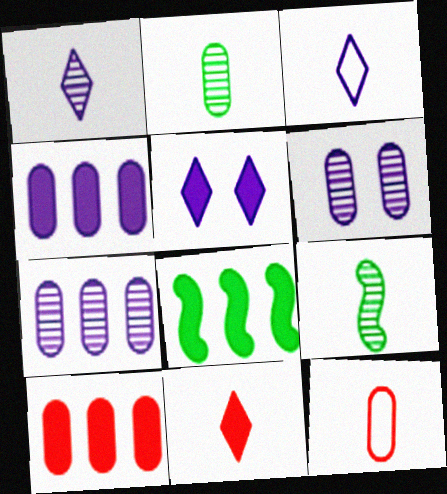[]